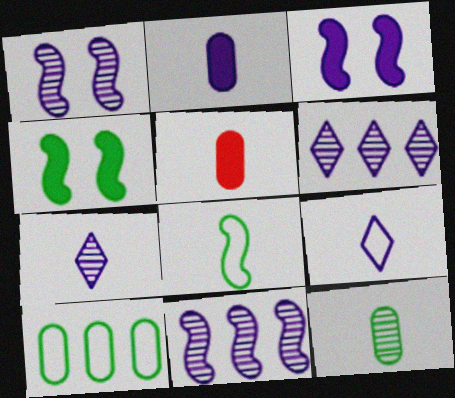[[5, 7, 8]]